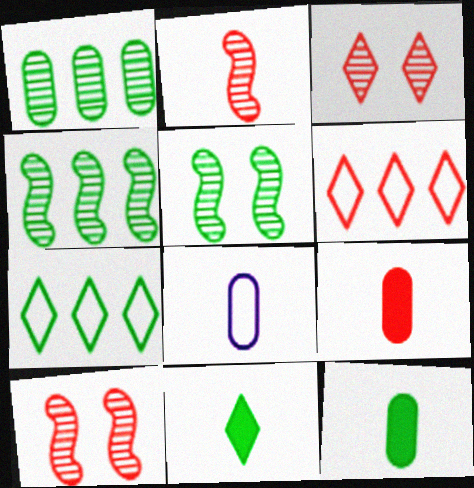[[2, 8, 11], 
[5, 7, 12], 
[6, 9, 10]]